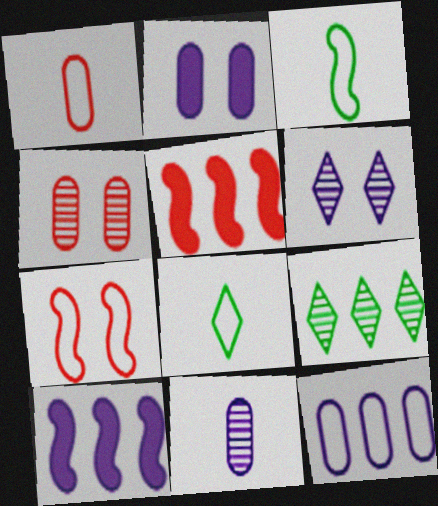[[2, 11, 12], 
[4, 8, 10], 
[5, 9, 12], 
[7, 8, 12]]